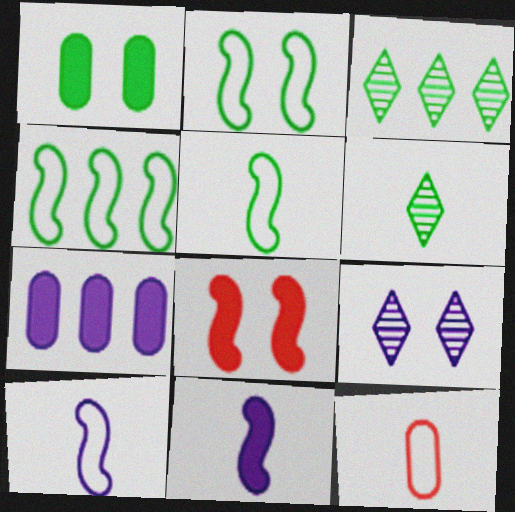[[1, 3, 5], 
[1, 4, 6], 
[2, 4, 5], 
[6, 11, 12], 
[7, 9, 10]]